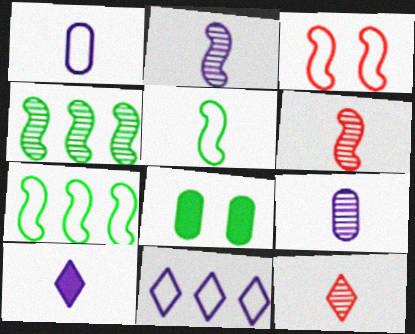[[1, 2, 10], 
[6, 8, 11]]